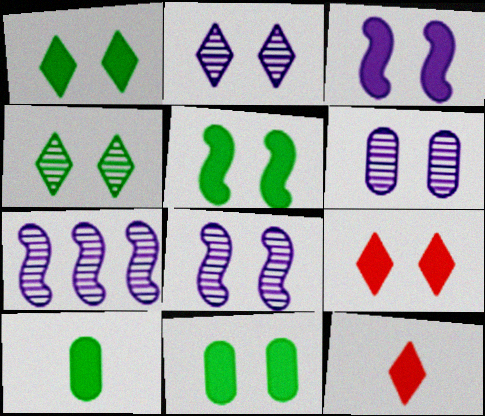[[1, 5, 11], 
[2, 6, 8], 
[3, 9, 11]]